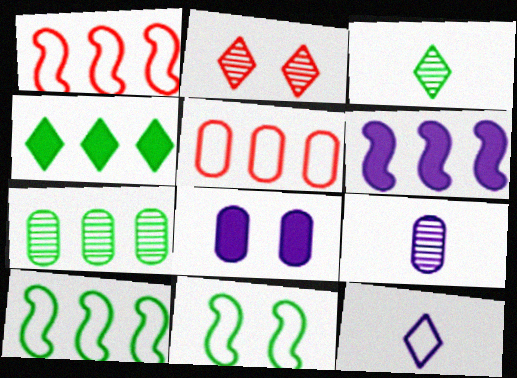[[1, 3, 8], 
[2, 4, 12], 
[2, 8, 11], 
[4, 7, 10], 
[5, 11, 12]]